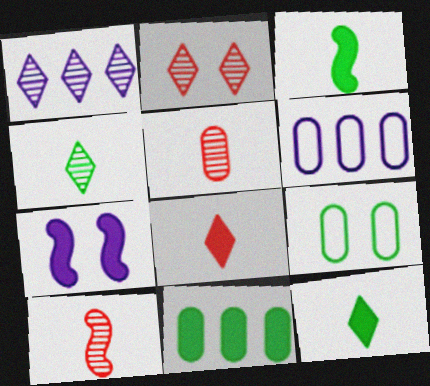[[1, 2, 4], 
[2, 3, 6], 
[2, 7, 9], 
[7, 8, 11]]